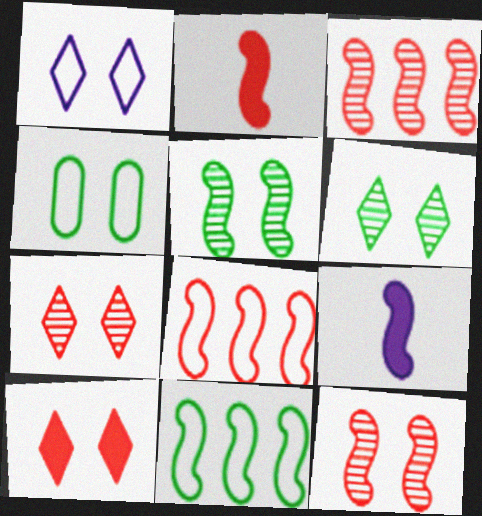[[1, 6, 10], 
[2, 8, 12], 
[5, 8, 9], 
[9, 11, 12]]